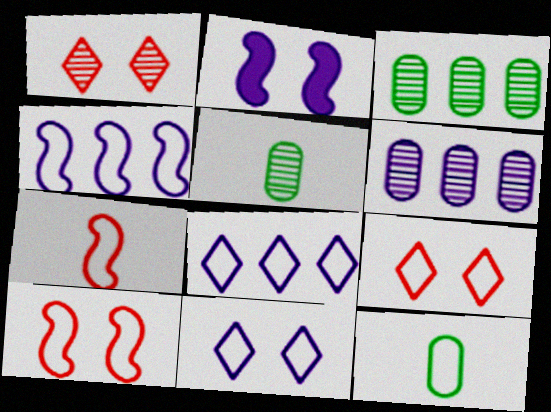[[4, 9, 12], 
[8, 10, 12]]